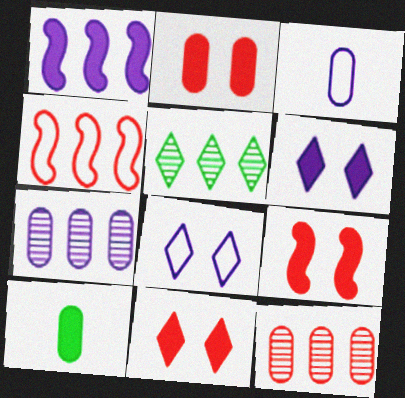[[1, 10, 11], 
[2, 9, 11], 
[3, 5, 9]]